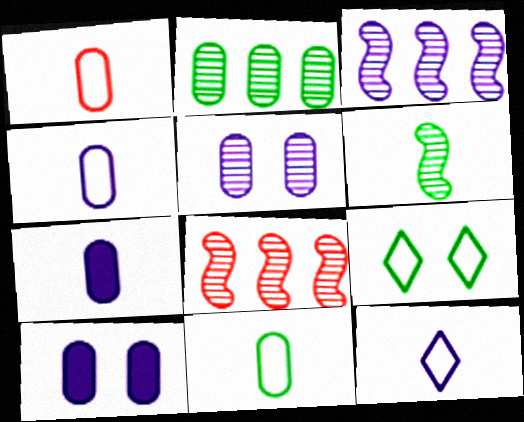[[1, 2, 10], 
[1, 4, 11], 
[3, 10, 12], 
[7, 8, 9]]